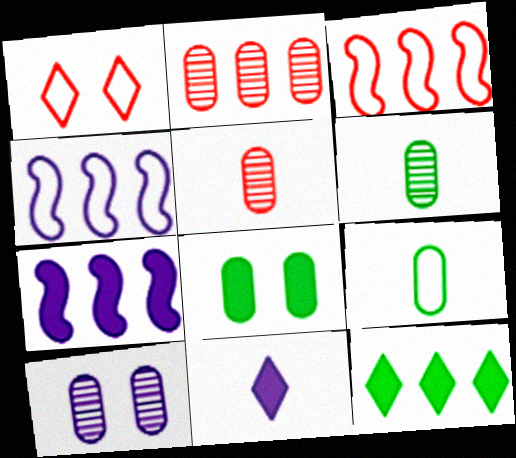[[1, 4, 9], 
[1, 6, 7], 
[2, 4, 12], 
[2, 6, 10], 
[4, 10, 11]]